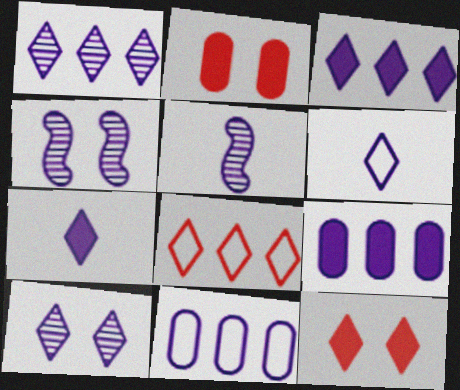[[3, 6, 10], 
[4, 6, 9], 
[4, 7, 11]]